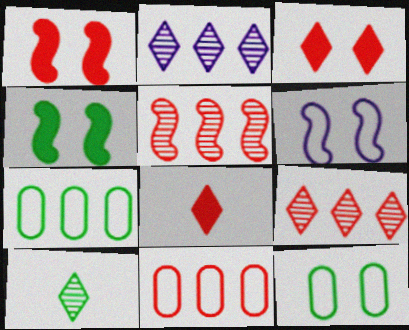[[4, 7, 10]]